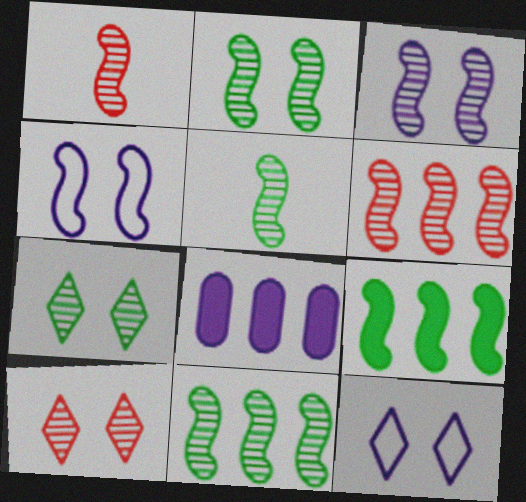[[1, 3, 11], 
[1, 4, 9], 
[2, 5, 11], 
[3, 5, 6]]